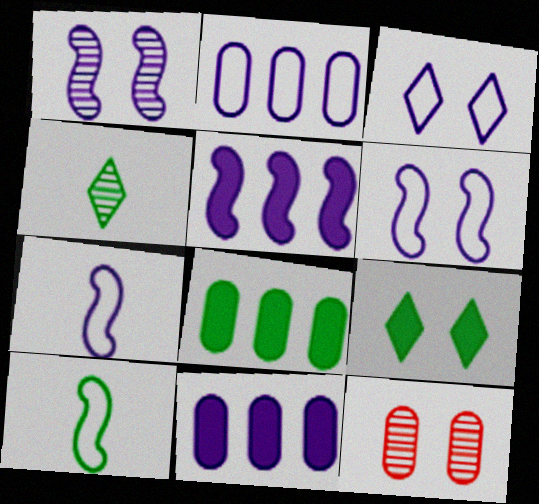[[1, 5, 7], 
[2, 3, 7], 
[6, 9, 12]]